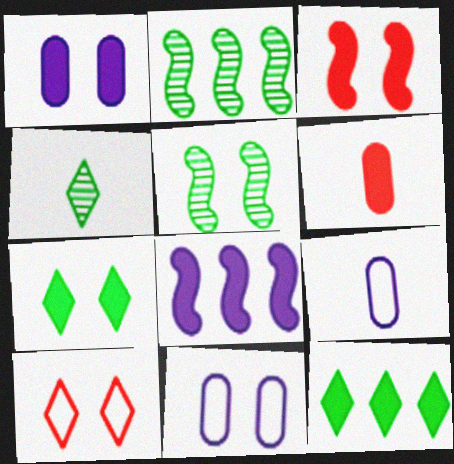[[1, 3, 7], 
[1, 5, 10], 
[6, 7, 8]]